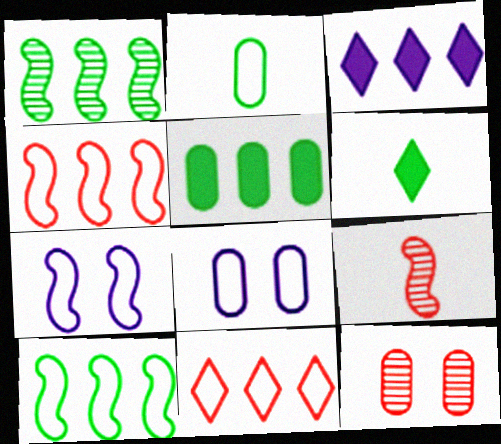[[2, 7, 11]]